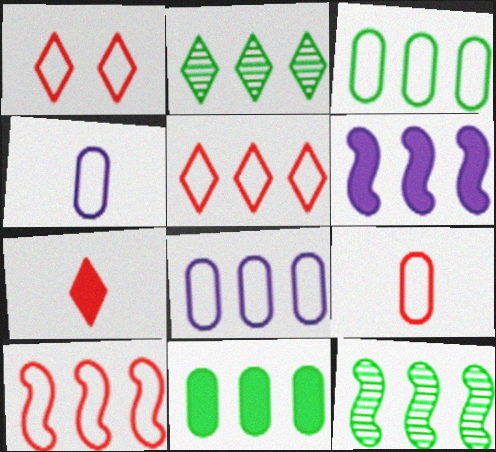[[1, 9, 10], 
[6, 10, 12]]